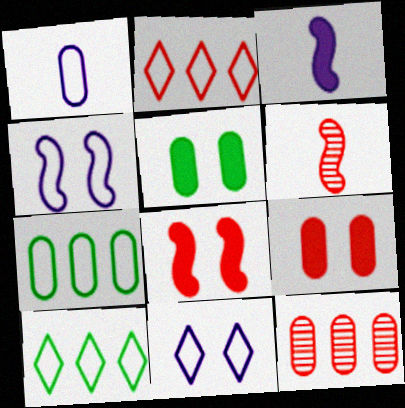[[1, 5, 12], 
[2, 6, 9]]